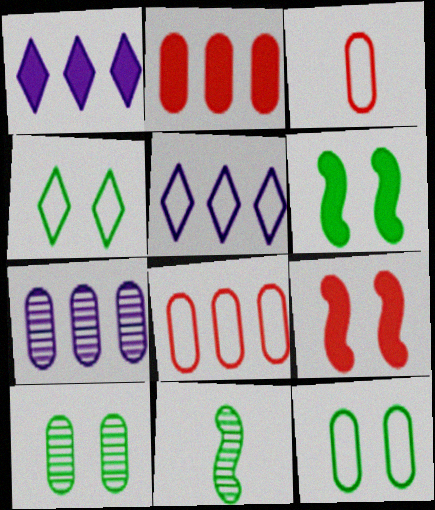[[4, 6, 10]]